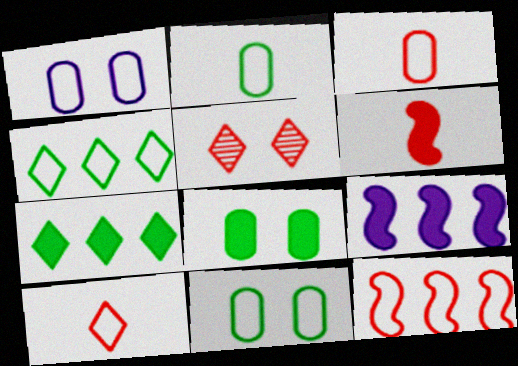[[2, 5, 9]]